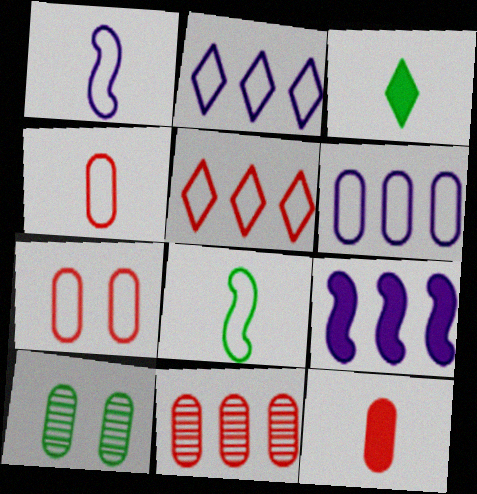[[2, 7, 8], 
[6, 10, 12], 
[7, 11, 12]]